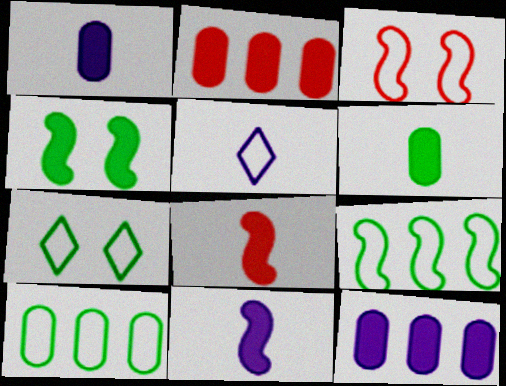[[3, 5, 10]]